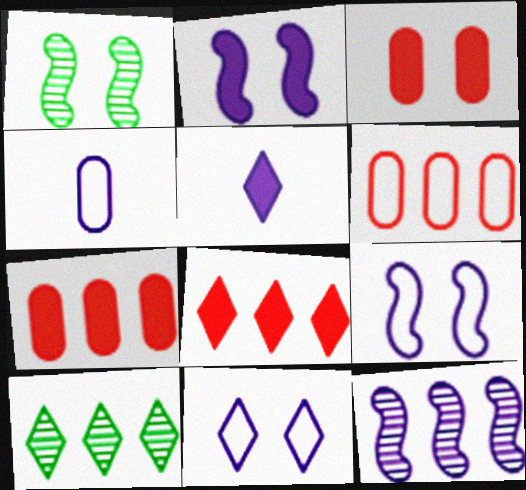[[1, 3, 11], 
[1, 4, 8], 
[1, 5, 6]]